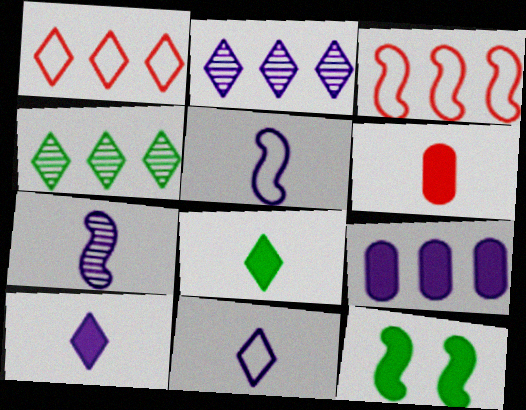[[3, 4, 9], 
[3, 7, 12]]